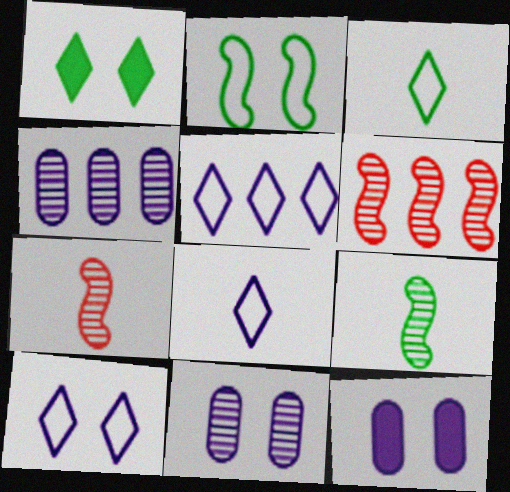[[3, 6, 12], 
[5, 8, 10]]